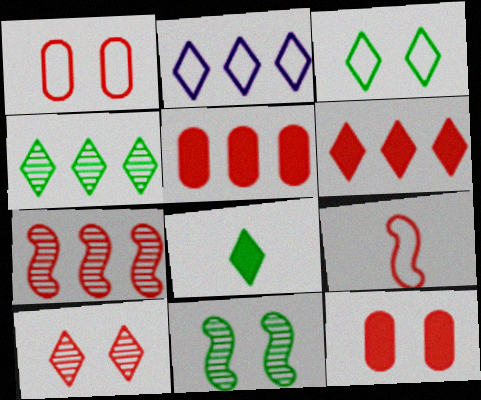[[2, 4, 6], 
[2, 8, 10], 
[3, 4, 8], 
[5, 9, 10]]